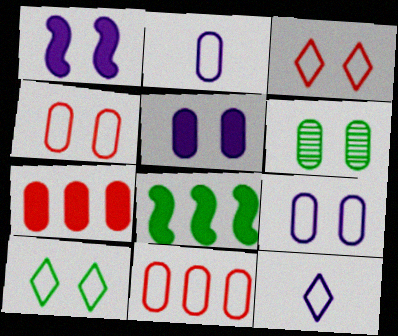[[1, 3, 6], 
[2, 6, 7], 
[4, 5, 6]]